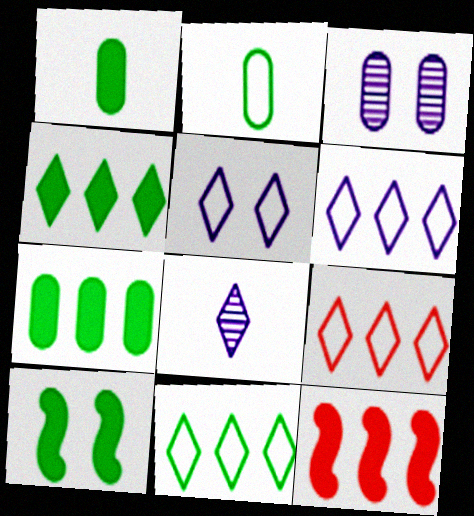[[1, 4, 10], 
[6, 9, 11]]